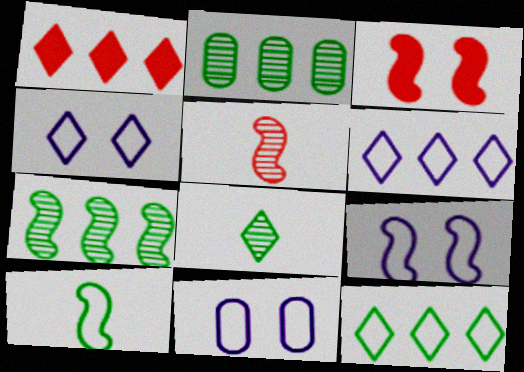[[1, 4, 8], 
[4, 9, 11]]